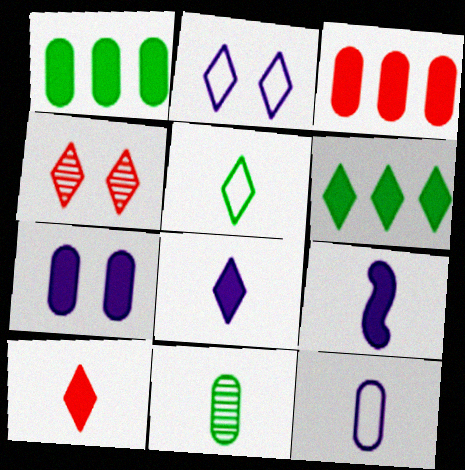[]